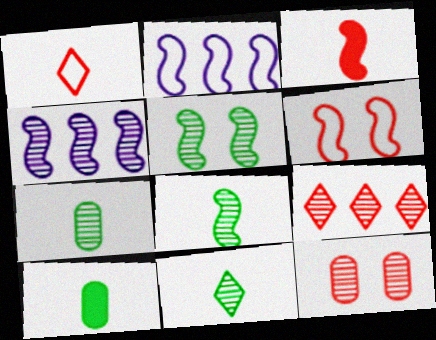[[2, 3, 5], 
[4, 11, 12], 
[7, 8, 11]]